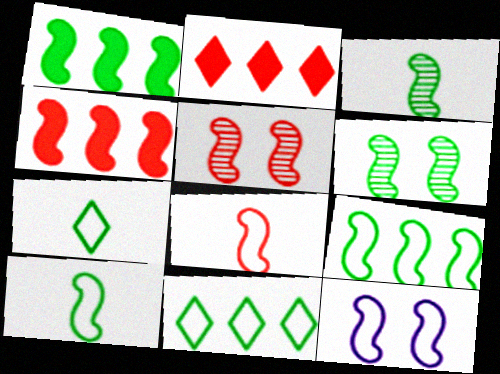[[1, 6, 10], 
[3, 4, 12], 
[4, 5, 8], 
[8, 9, 12]]